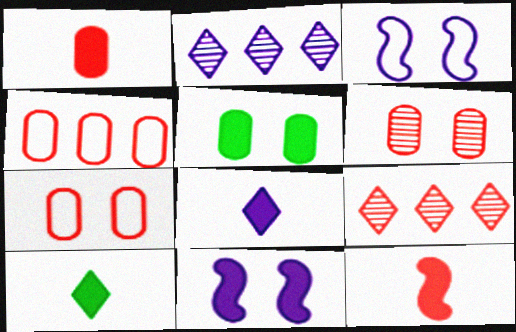[[1, 4, 6], 
[7, 9, 12]]